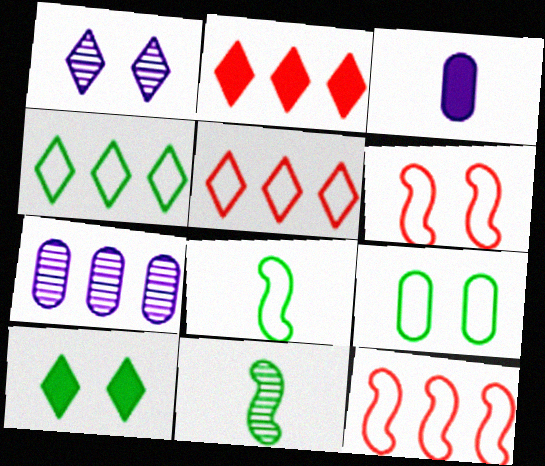[[4, 8, 9]]